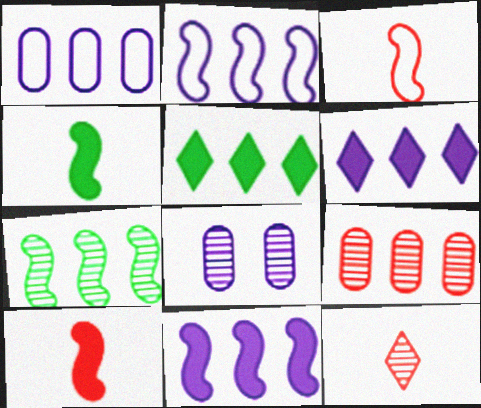[[2, 5, 9], 
[3, 5, 8], 
[7, 8, 12]]